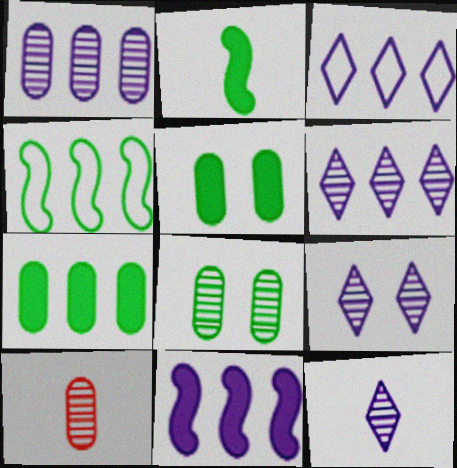[[1, 3, 11], 
[1, 8, 10], 
[6, 9, 12]]